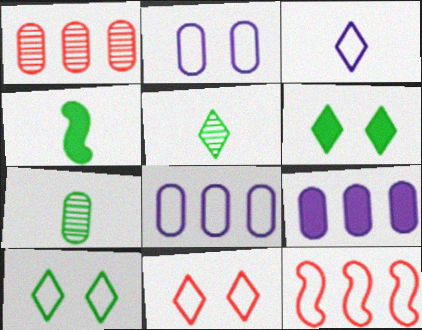[]